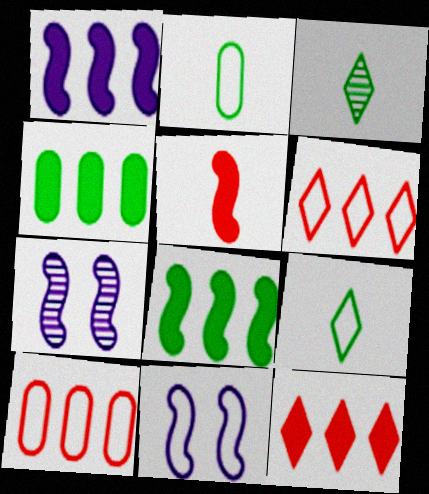[[1, 4, 12], 
[2, 6, 11], 
[2, 7, 12], 
[9, 10, 11]]